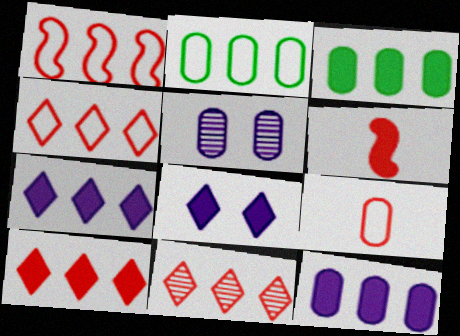[[3, 5, 9], 
[3, 6, 8], 
[4, 10, 11]]